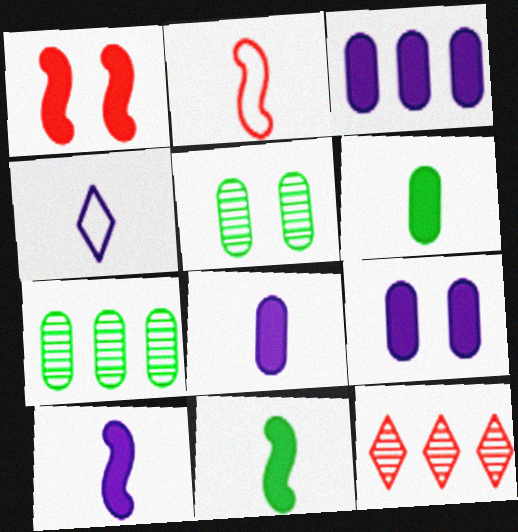[[1, 4, 7], 
[3, 8, 9]]